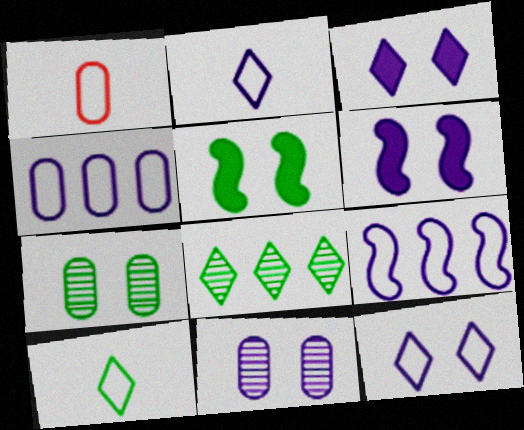[[1, 6, 8], 
[6, 11, 12]]